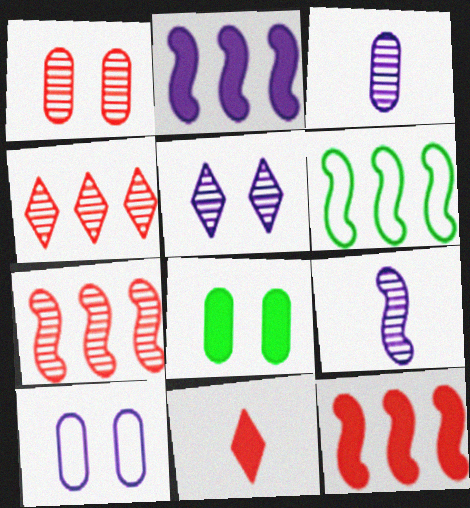[[1, 8, 10], 
[2, 6, 7], 
[2, 8, 11]]